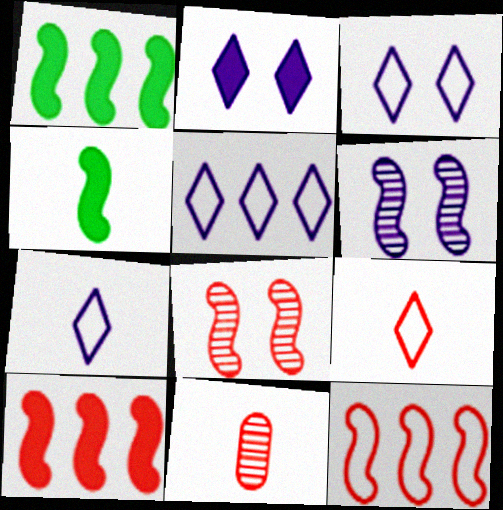[[1, 3, 11], 
[3, 5, 7], 
[4, 6, 12], 
[4, 7, 11]]